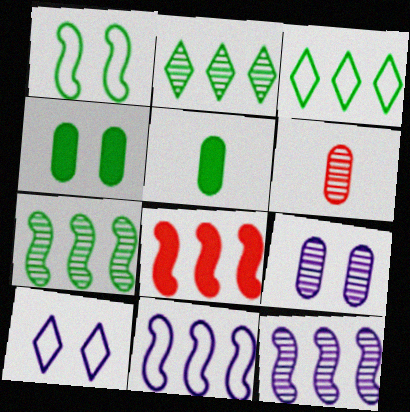[[1, 2, 5], 
[7, 8, 11]]